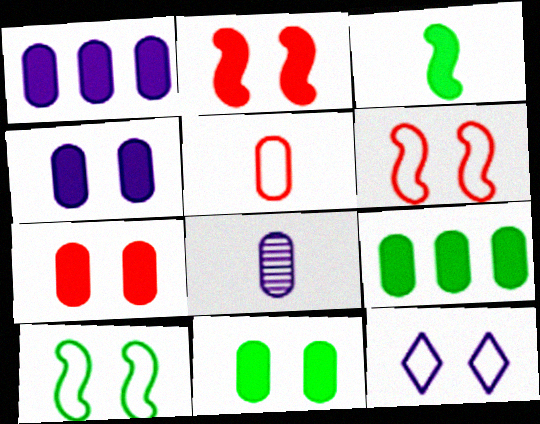[[4, 7, 11]]